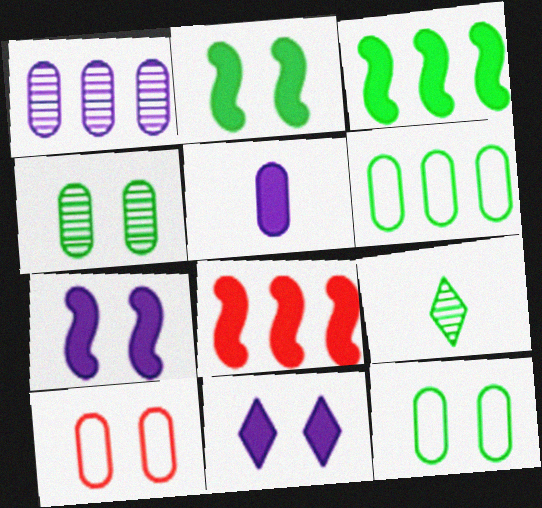[[2, 6, 9], 
[3, 9, 12]]